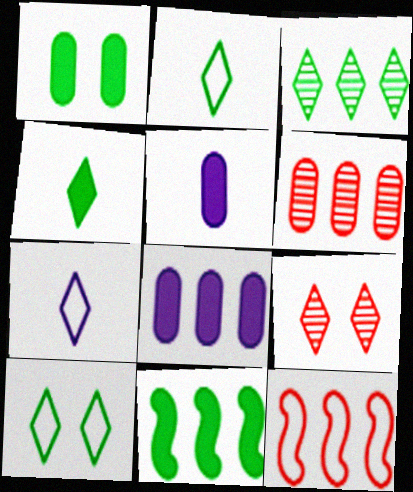[[1, 4, 11], 
[3, 4, 10], 
[3, 8, 12]]